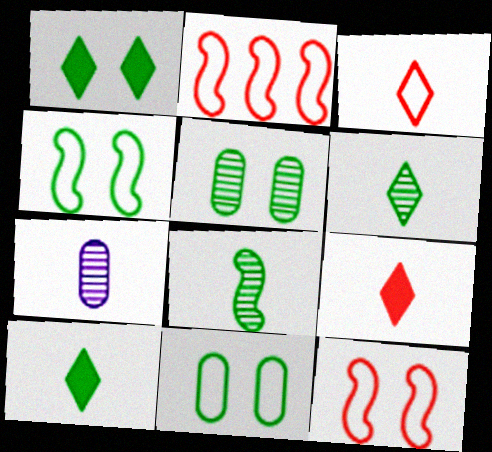[[1, 2, 7], 
[1, 4, 5]]